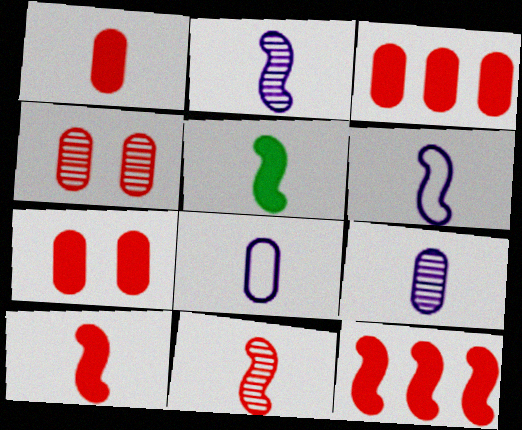[[1, 3, 7], 
[5, 6, 11]]